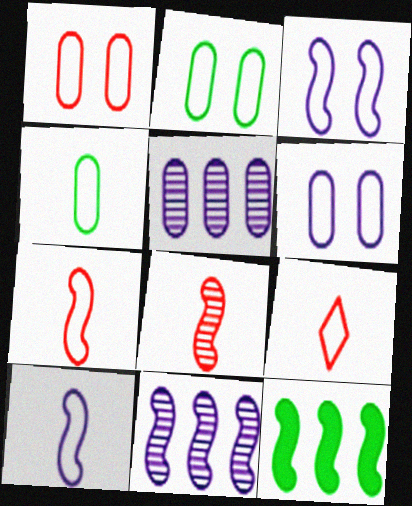[[1, 2, 6], 
[3, 8, 12], 
[4, 9, 10]]